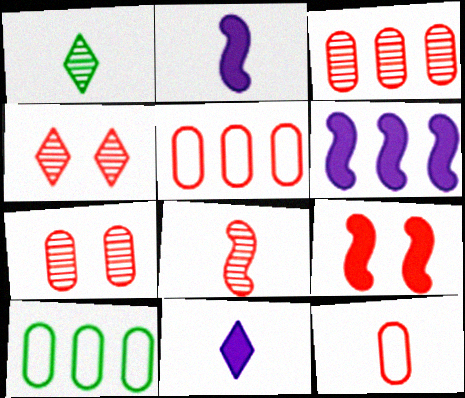[[1, 2, 12], 
[2, 4, 10], 
[3, 4, 8]]